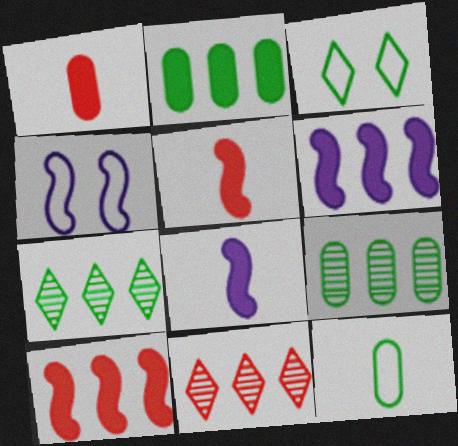[[1, 4, 7]]